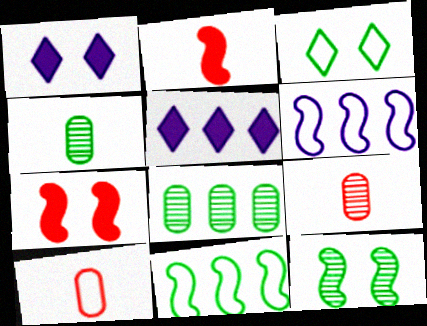[[1, 9, 11], 
[2, 6, 12], 
[3, 6, 10], 
[5, 10, 12]]